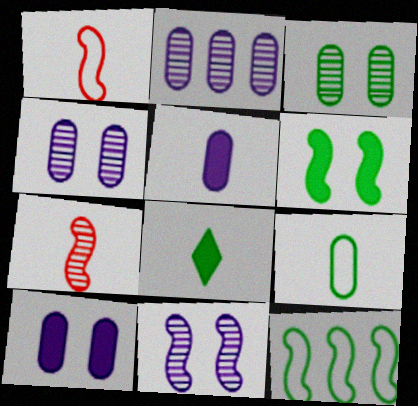[[3, 8, 12]]